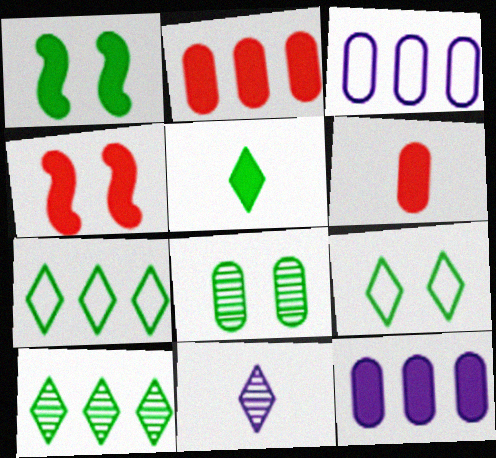[[1, 8, 9], 
[3, 6, 8], 
[4, 5, 12], 
[5, 9, 10]]